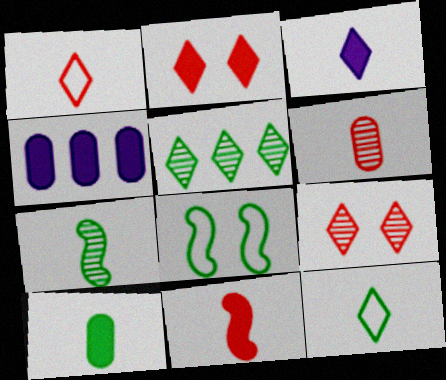[[1, 6, 11], 
[3, 10, 11], 
[5, 8, 10], 
[7, 10, 12]]